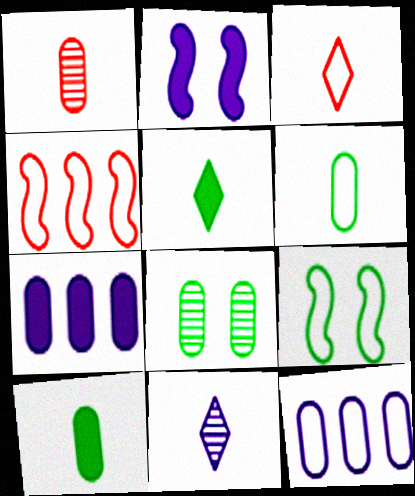[[2, 11, 12], 
[3, 5, 11], 
[3, 9, 12]]